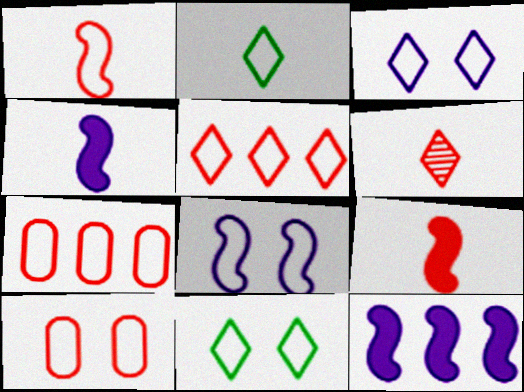[[1, 5, 10], 
[2, 3, 5], 
[2, 7, 8], 
[8, 10, 11]]